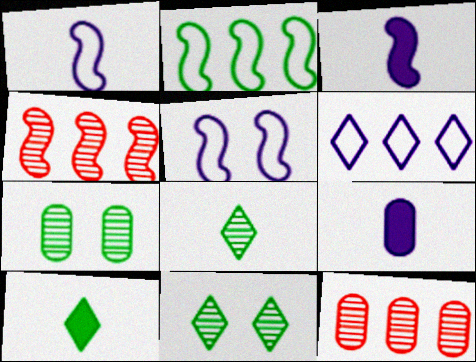[[2, 7, 10], 
[5, 10, 12]]